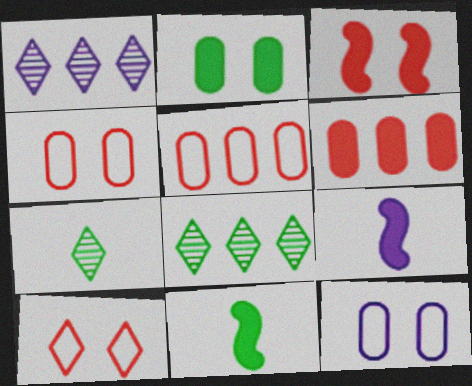[[1, 4, 11], 
[1, 9, 12], 
[4, 8, 9]]